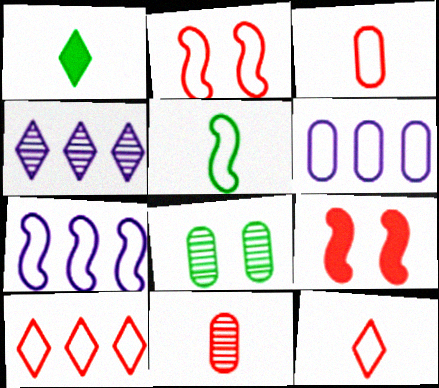[[2, 3, 10], 
[2, 5, 7], 
[9, 10, 11]]